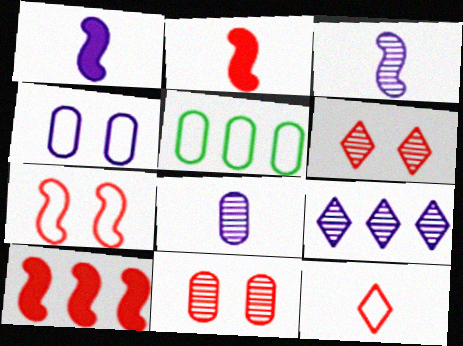[[1, 4, 9], 
[1, 5, 6], 
[5, 9, 10], 
[10, 11, 12]]